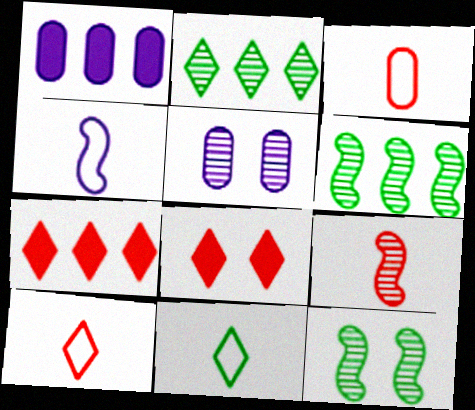[[1, 10, 12], 
[2, 5, 9], 
[3, 4, 11]]